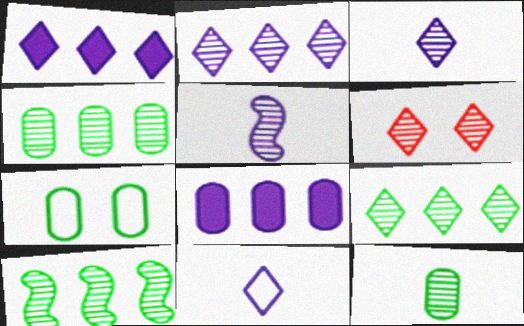[[3, 6, 9], 
[4, 5, 6], 
[4, 9, 10]]